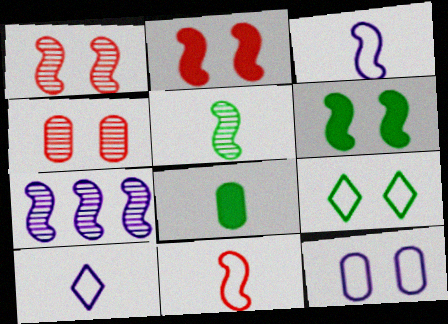[[1, 5, 7], 
[6, 7, 11]]